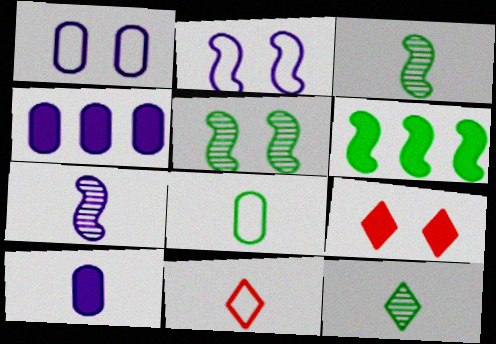[[1, 5, 9], 
[3, 10, 11], 
[4, 5, 11], 
[6, 9, 10]]